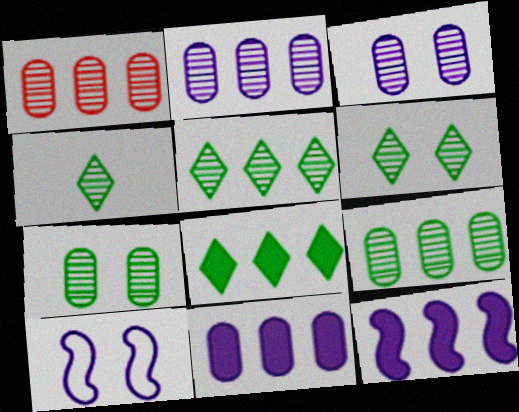[[1, 2, 9], 
[4, 5, 6]]